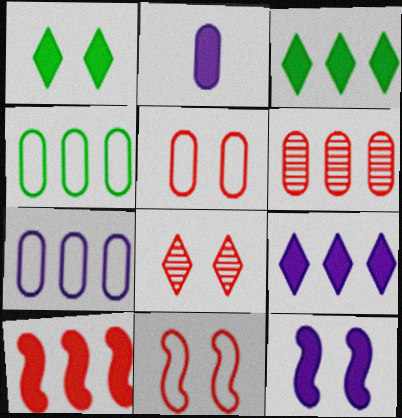[[1, 2, 10], 
[2, 9, 12]]